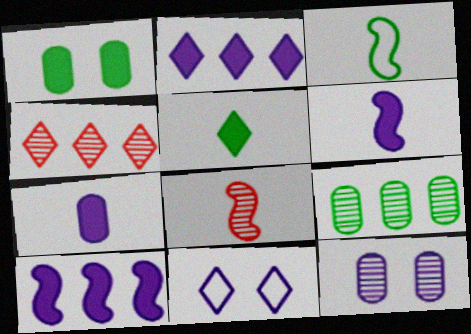[[3, 6, 8], 
[4, 5, 11]]